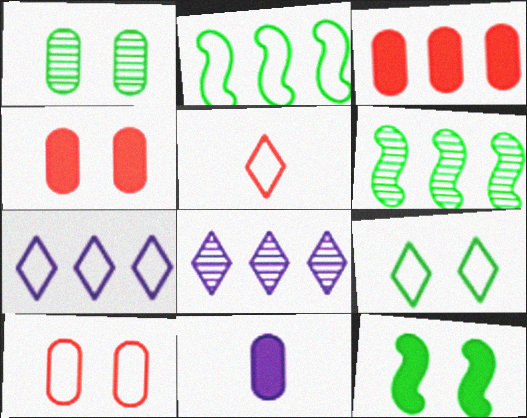[[1, 9, 12], 
[2, 3, 8], 
[3, 6, 7], 
[5, 7, 9]]